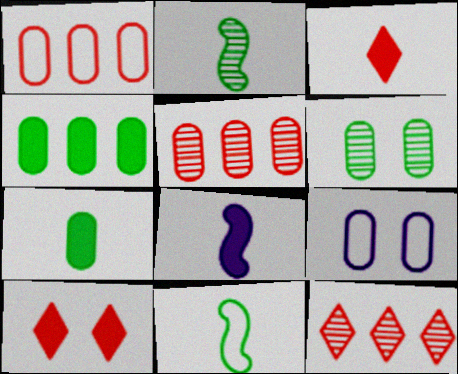[[3, 7, 8], 
[4, 8, 10], 
[5, 7, 9]]